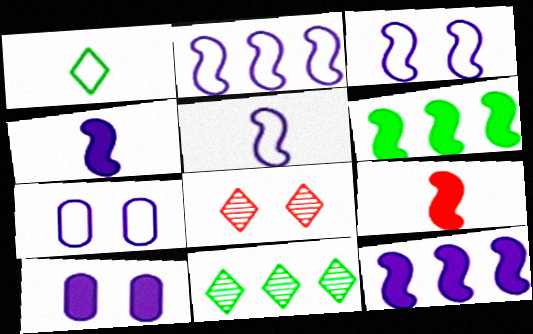[[2, 3, 5], 
[7, 9, 11]]